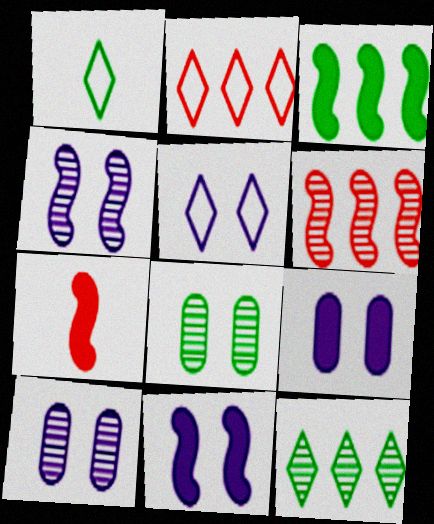[[1, 2, 5], 
[1, 3, 8], 
[1, 6, 9], 
[3, 7, 11], 
[4, 5, 9], 
[5, 10, 11]]